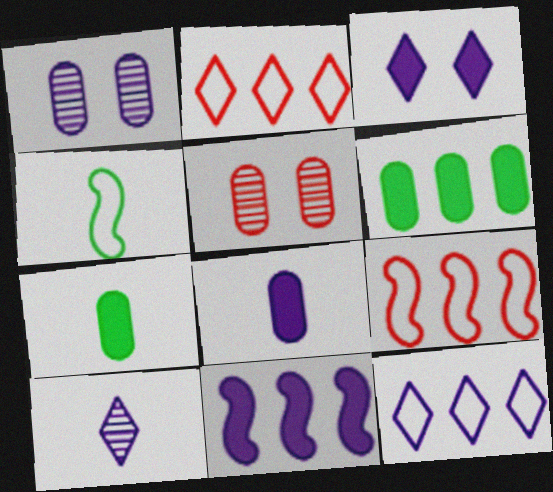[[3, 8, 11], 
[3, 10, 12]]